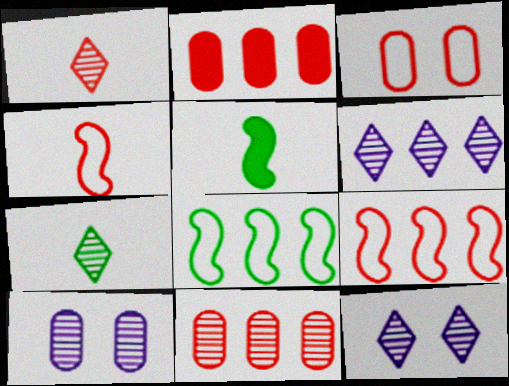[[2, 6, 8], 
[3, 5, 6]]